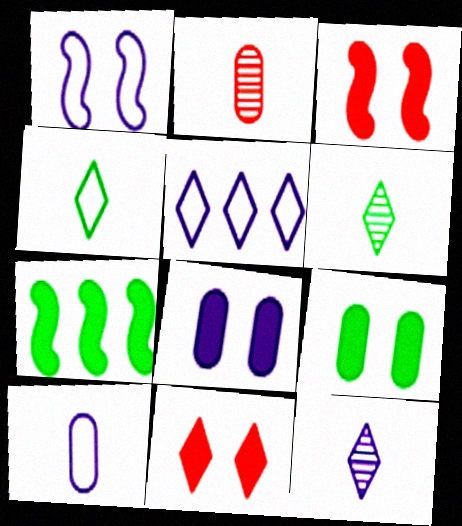[[1, 5, 10], 
[5, 6, 11]]